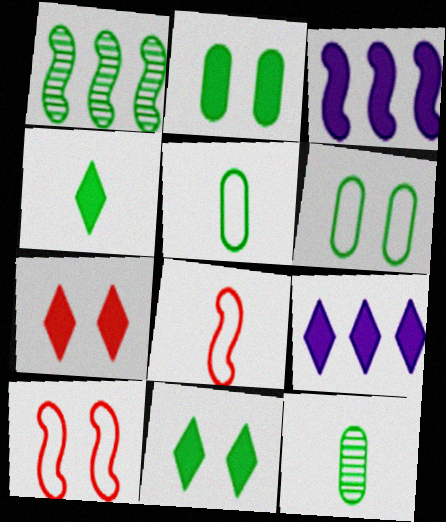[[1, 4, 6], 
[1, 5, 11], 
[4, 7, 9], 
[9, 10, 12]]